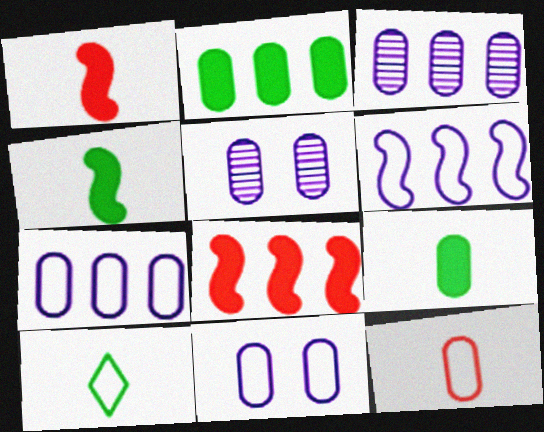[[2, 5, 12], 
[5, 8, 10]]